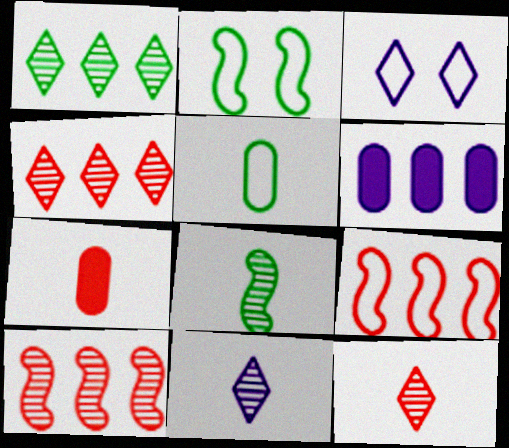[[1, 6, 9], 
[2, 6, 12], 
[3, 5, 9]]